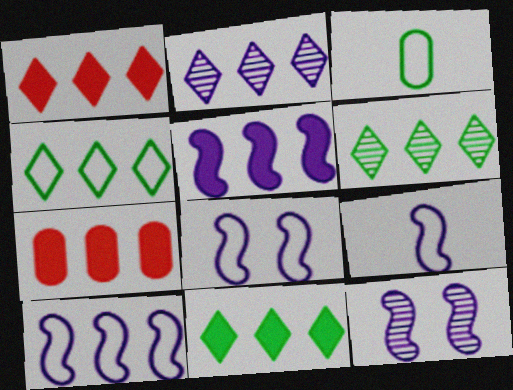[[1, 2, 4], 
[1, 3, 12], 
[4, 6, 11], 
[5, 7, 11], 
[5, 9, 12], 
[6, 7, 10], 
[8, 9, 10]]